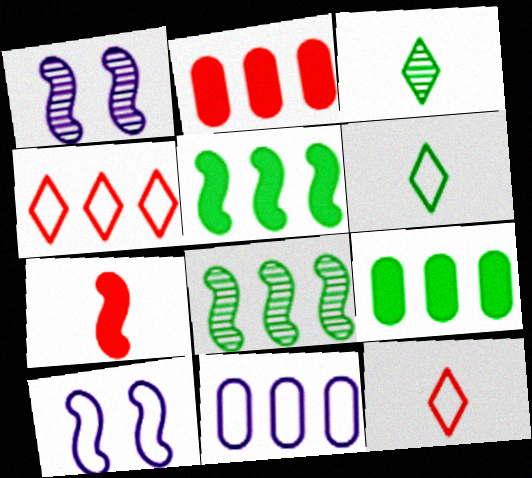[[1, 2, 6], 
[1, 9, 12], 
[2, 3, 10], 
[7, 8, 10]]